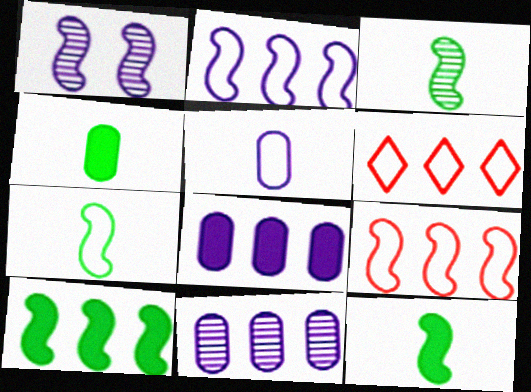[[1, 4, 6], 
[1, 9, 12], 
[3, 7, 12], 
[6, 10, 11]]